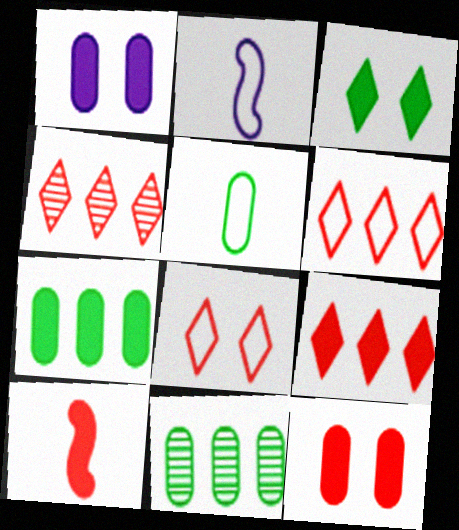[[4, 6, 9], 
[9, 10, 12]]